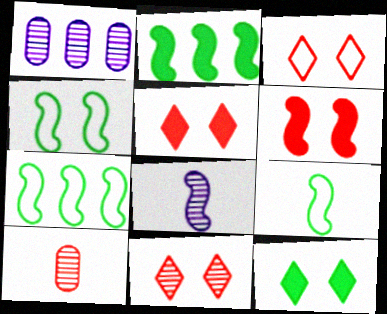[[1, 5, 9], 
[3, 5, 11], 
[4, 7, 9], 
[6, 7, 8]]